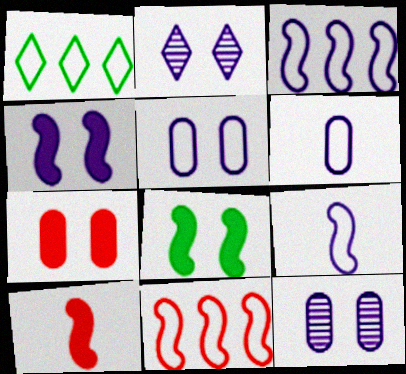[[1, 10, 12], 
[2, 4, 5]]